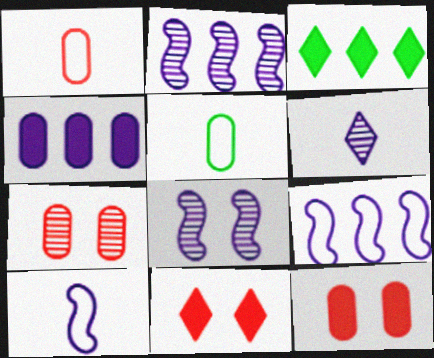[[1, 3, 8], 
[2, 5, 11], 
[3, 7, 10], 
[4, 5, 7]]